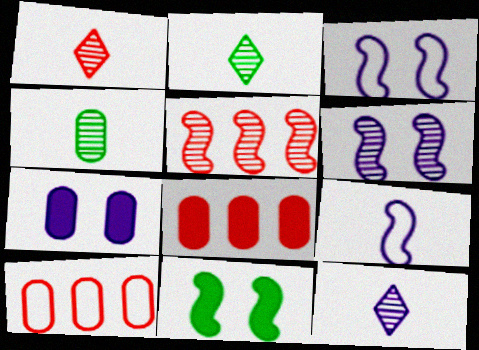[[1, 2, 12], 
[2, 3, 8], 
[4, 7, 10], 
[5, 9, 11], 
[10, 11, 12]]